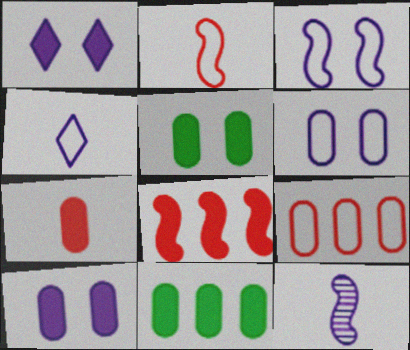[[7, 10, 11]]